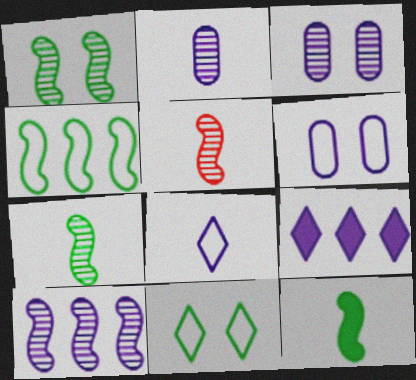[[1, 4, 12], 
[1, 5, 10]]